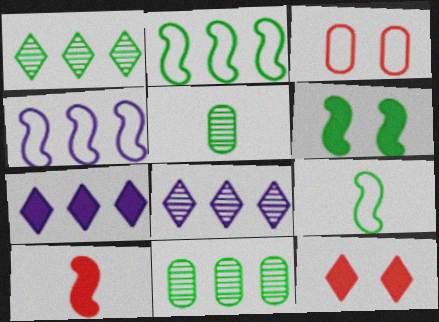[[4, 5, 12]]